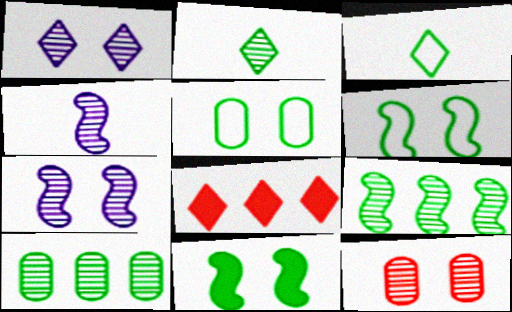[[1, 3, 8], 
[3, 10, 11], 
[4, 5, 8]]